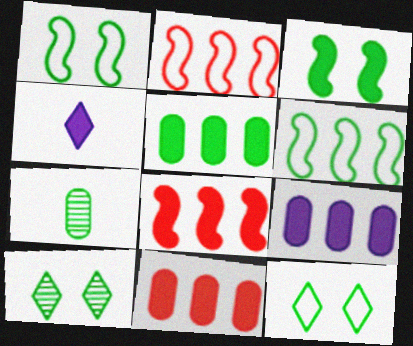[[3, 4, 11], 
[5, 9, 11]]